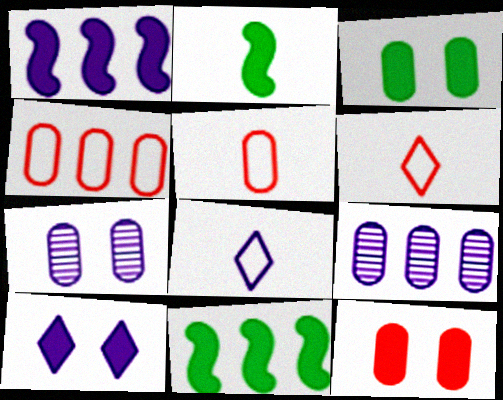[[1, 7, 8], 
[3, 5, 9], 
[6, 7, 11]]